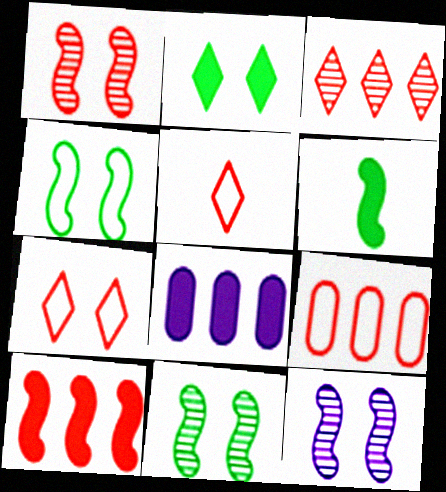[[1, 11, 12], 
[3, 9, 10], 
[5, 8, 11]]